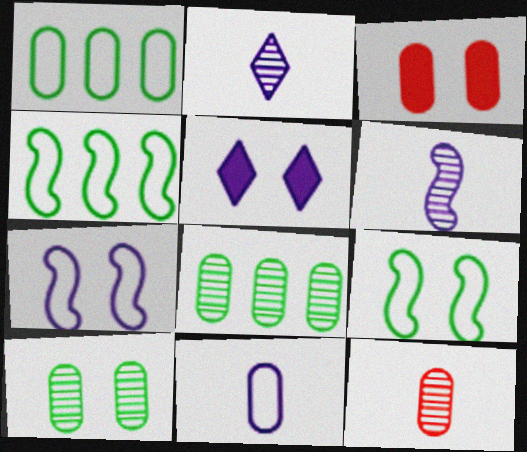[[2, 3, 4], 
[3, 8, 11], 
[4, 5, 12]]